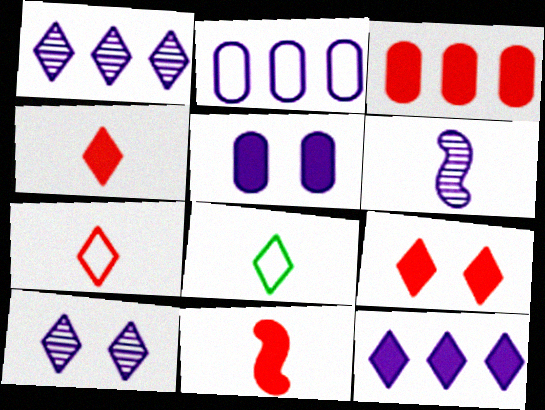[[1, 8, 9], 
[3, 9, 11]]